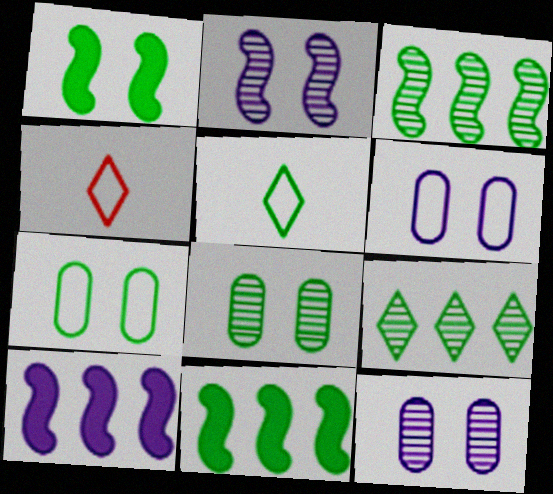[[4, 8, 10], 
[4, 11, 12], 
[5, 8, 11]]